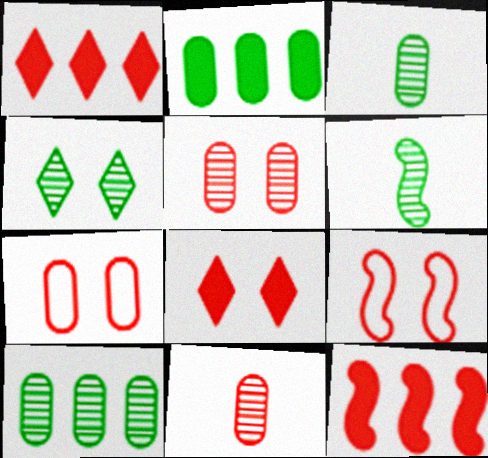[[1, 9, 11], 
[4, 6, 10], 
[5, 8, 9]]